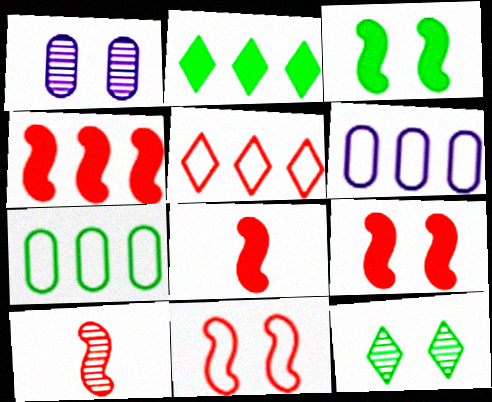[[4, 8, 9], 
[4, 10, 11], 
[6, 8, 12]]